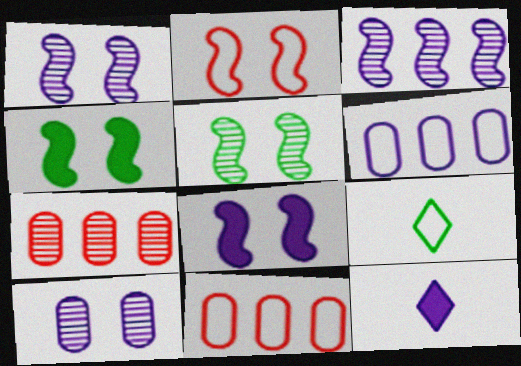[[1, 2, 4], 
[1, 6, 12], 
[2, 5, 8], 
[2, 6, 9], 
[5, 11, 12], 
[7, 8, 9]]